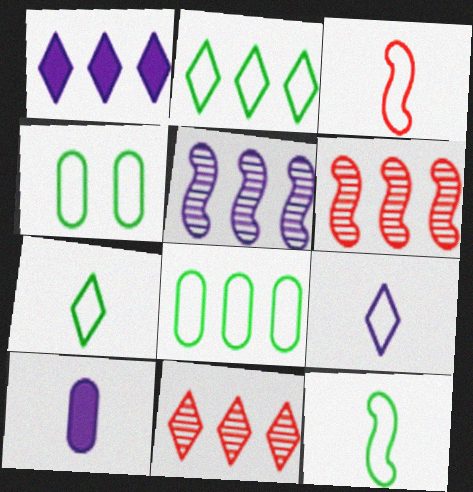[[1, 2, 11], 
[1, 6, 8], 
[2, 4, 12]]